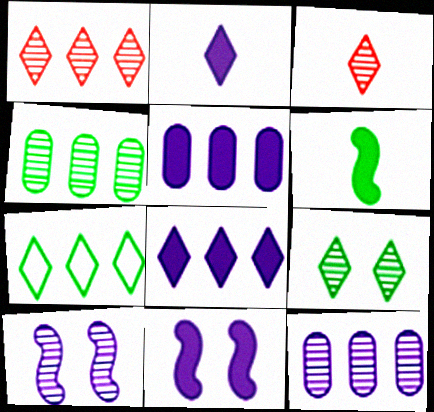[[1, 7, 8], 
[2, 5, 11], 
[3, 4, 10]]